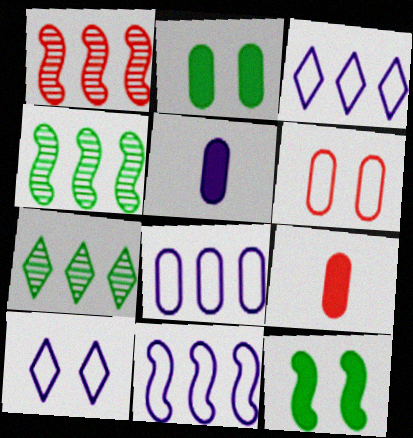[[3, 8, 11], 
[4, 9, 10]]